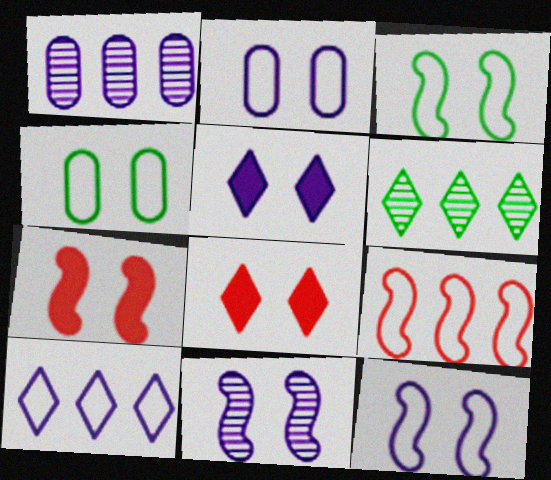[[2, 5, 11], 
[3, 7, 11], 
[4, 8, 11]]